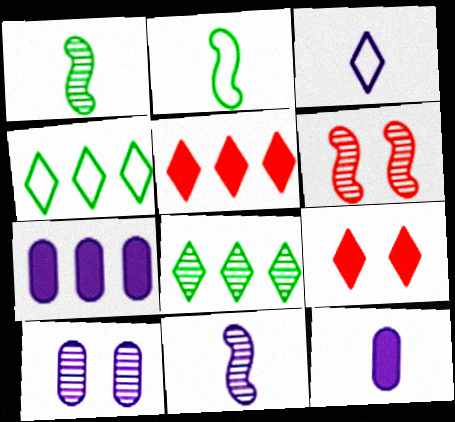[[2, 5, 10], 
[3, 8, 9], 
[3, 11, 12], 
[4, 6, 12]]